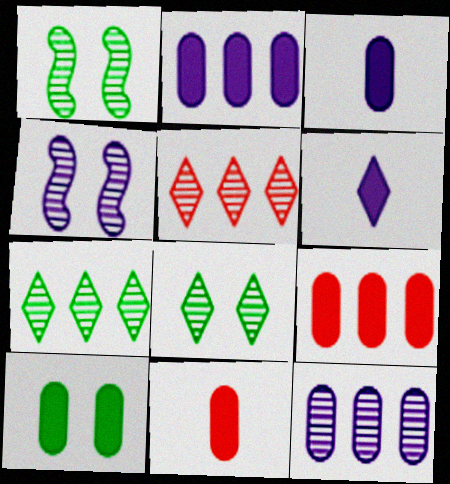[[2, 10, 11], 
[3, 9, 10]]